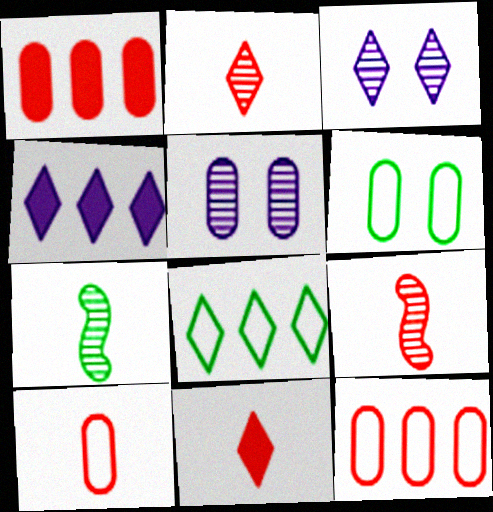[[3, 8, 11], 
[4, 6, 9], 
[9, 10, 11]]